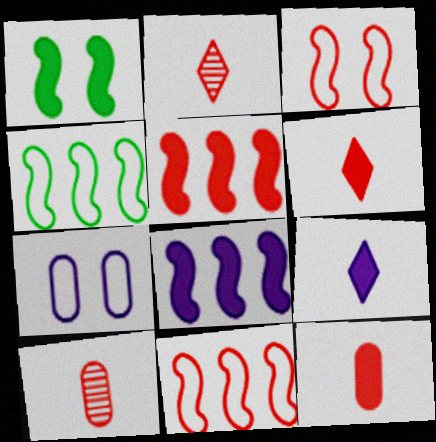[]